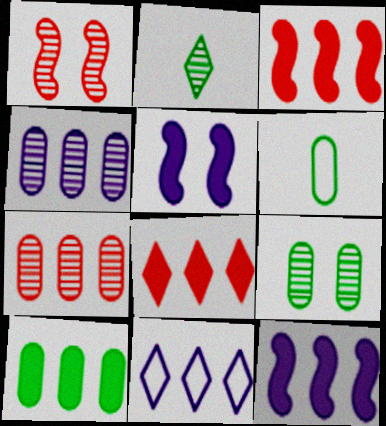[[1, 2, 4], 
[4, 11, 12], 
[6, 9, 10], 
[8, 10, 12]]